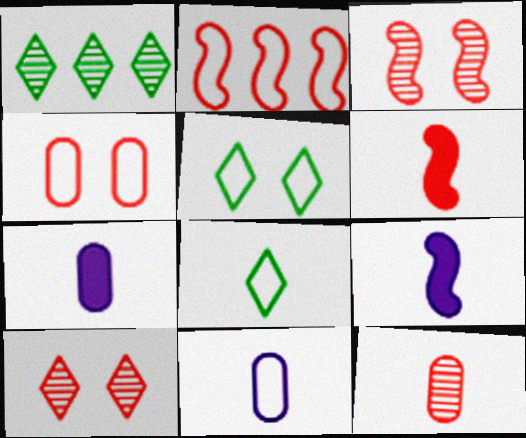[[1, 4, 9], 
[2, 3, 6], 
[2, 5, 11], 
[8, 9, 12]]